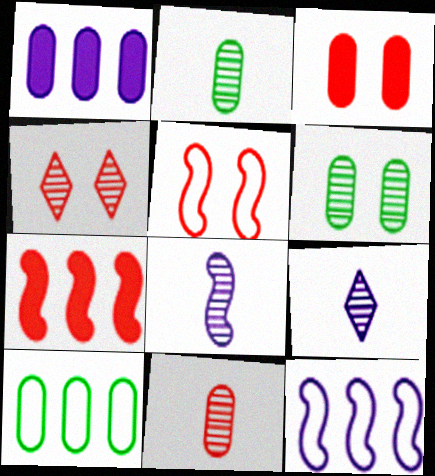[[3, 4, 5]]